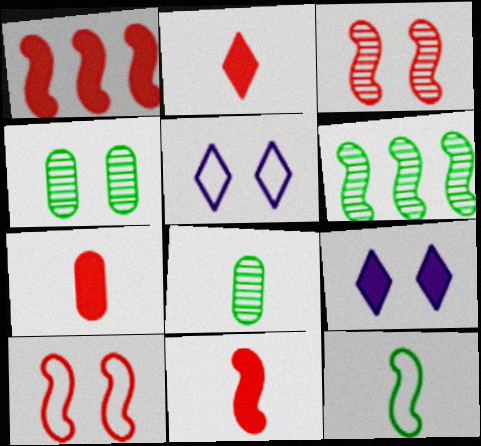[[1, 5, 8], 
[2, 7, 11], 
[4, 9, 10], 
[5, 6, 7]]